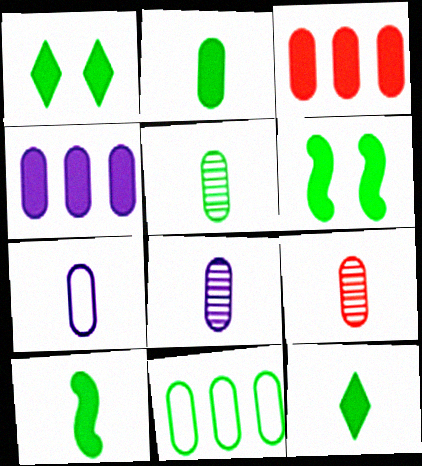[[2, 7, 9], 
[2, 10, 12], 
[5, 8, 9]]